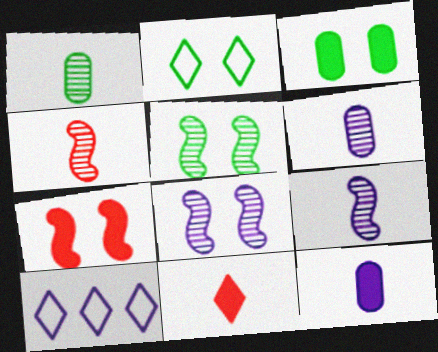[[1, 7, 10], 
[2, 3, 5], 
[3, 4, 10], 
[8, 10, 12]]